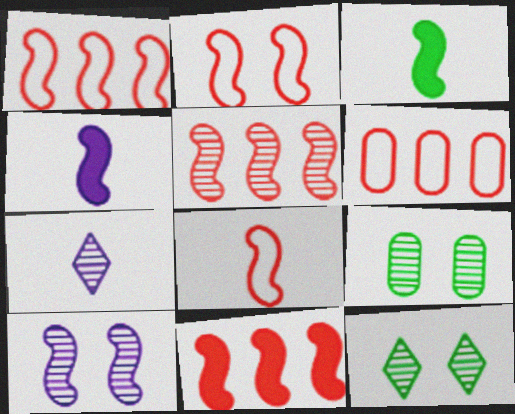[[1, 2, 8], 
[1, 3, 10], 
[1, 5, 11], 
[4, 6, 12], 
[5, 7, 9]]